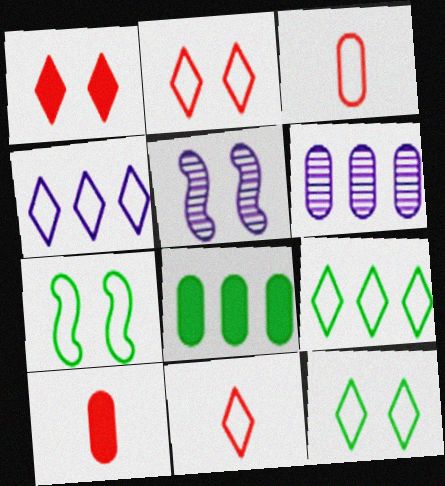[[3, 4, 7], 
[4, 11, 12], 
[5, 8, 11], 
[5, 9, 10]]